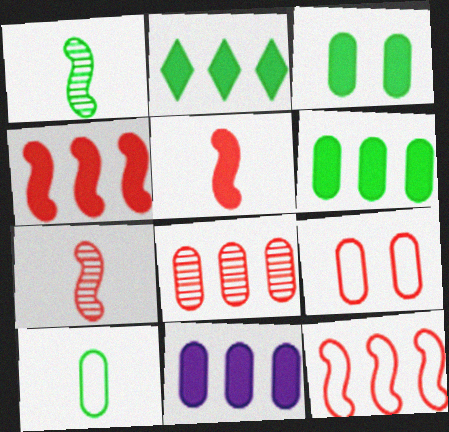[[2, 4, 11]]